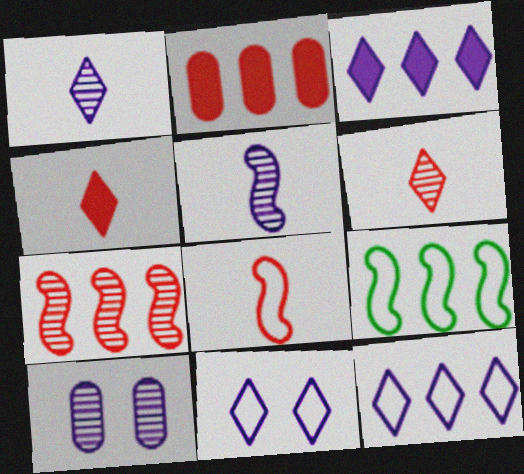[[1, 3, 11], 
[4, 9, 10]]